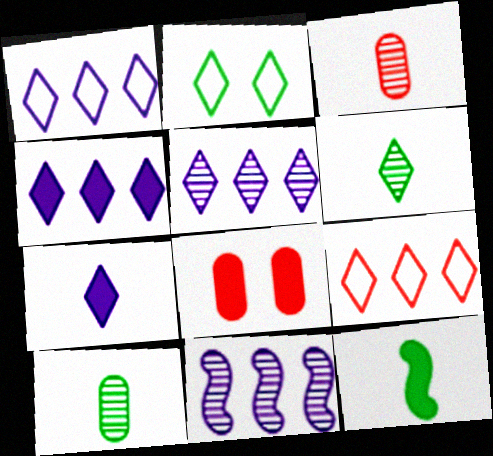[[1, 4, 5], 
[4, 8, 12]]